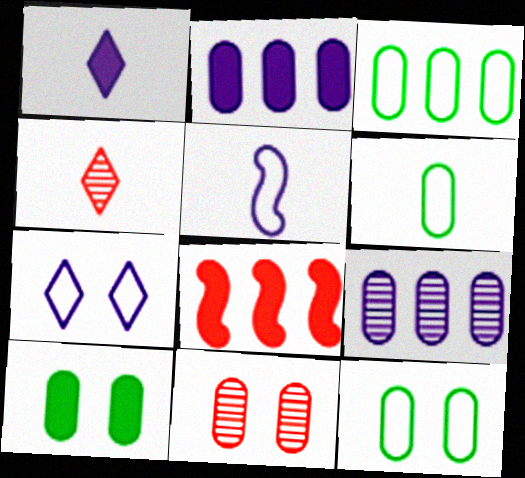[[1, 8, 10], 
[2, 6, 11], 
[3, 6, 12]]